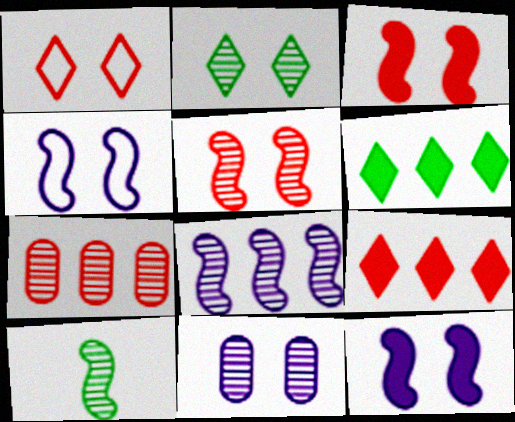[[2, 5, 11], 
[5, 8, 10]]